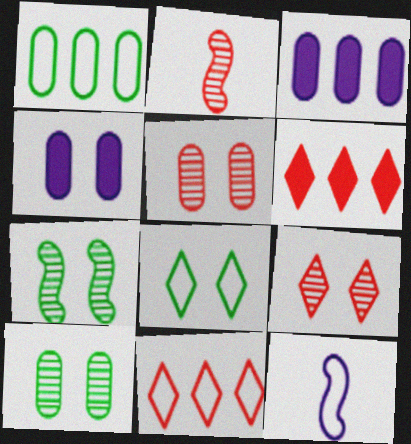[[2, 3, 8], 
[6, 10, 12]]